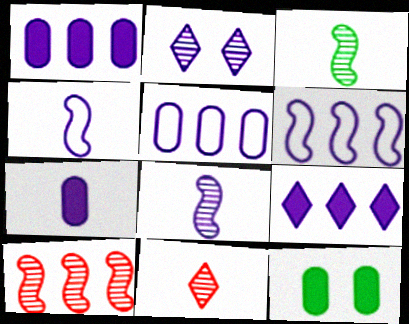[[1, 2, 4], 
[2, 6, 7], 
[6, 11, 12]]